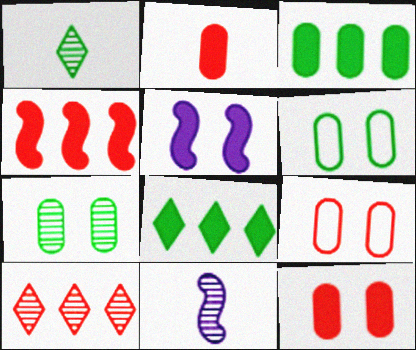[[2, 5, 8], 
[7, 10, 11], 
[8, 9, 11]]